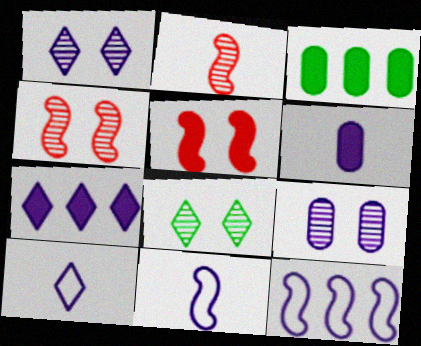[[1, 6, 12], 
[1, 7, 10], 
[3, 4, 10], 
[4, 8, 9], 
[7, 9, 11]]